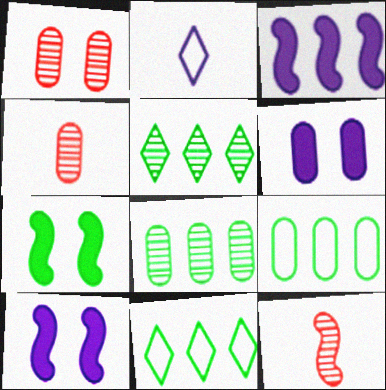[[4, 6, 9], 
[4, 10, 11], 
[6, 11, 12]]